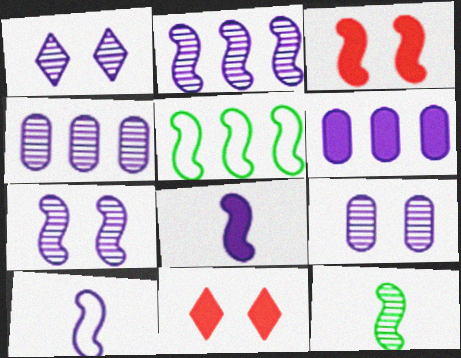[[1, 6, 10], 
[1, 7, 9]]